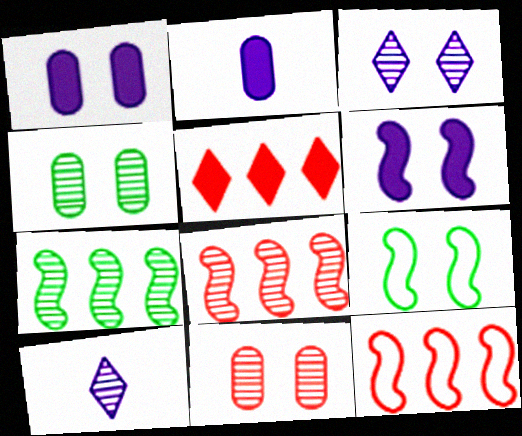[[4, 8, 10], 
[7, 10, 11]]